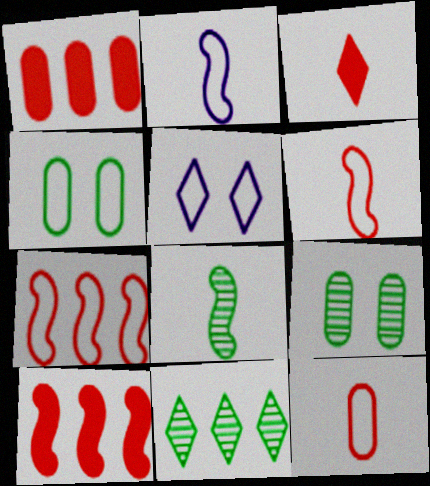[[1, 5, 8], 
[3, 5, 11], 
[8, 9, 11]]